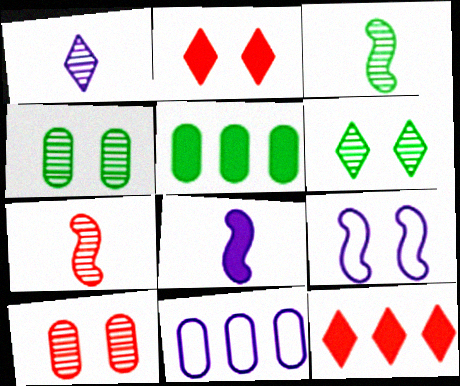[[2, 3, 11], 
[2, 4, 9], 
[2, 5, 8]]